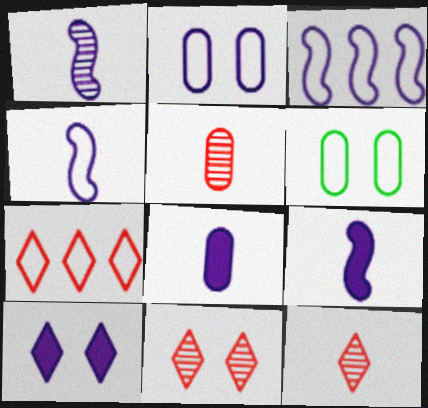[[1, 4, 9], 
[4, 6, 7]]